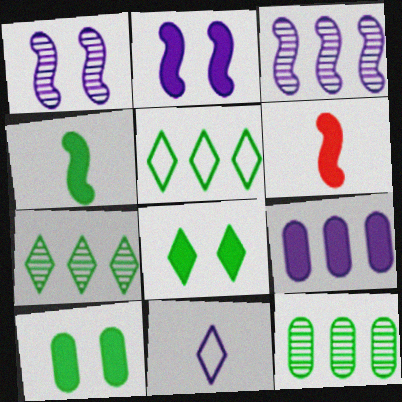[[1, 9, 11], 
[6, 8, 9]]